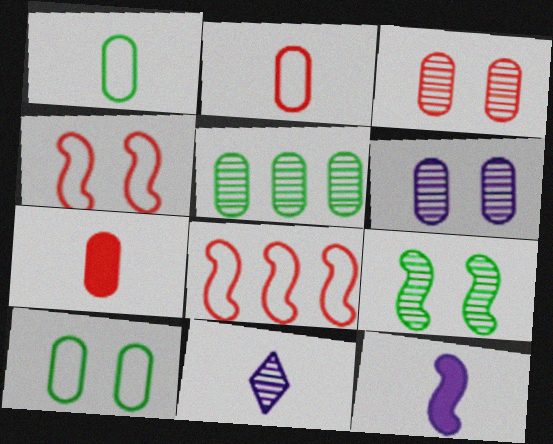[[8, 9, 12]]